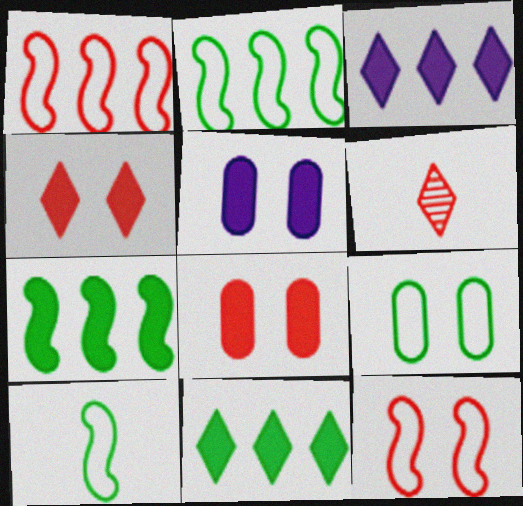[[1, 6, 8], 
[2, 5, 6]]